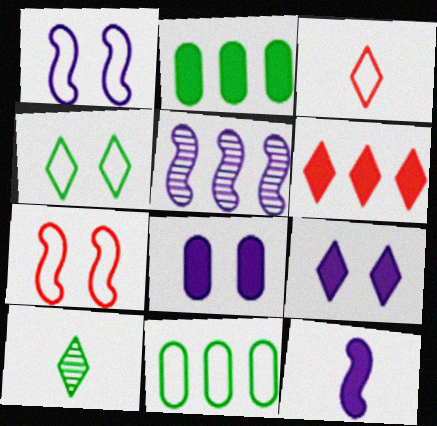[[1, 3, 11], 
[1, 5, 12], 
[5, 6, 11]]